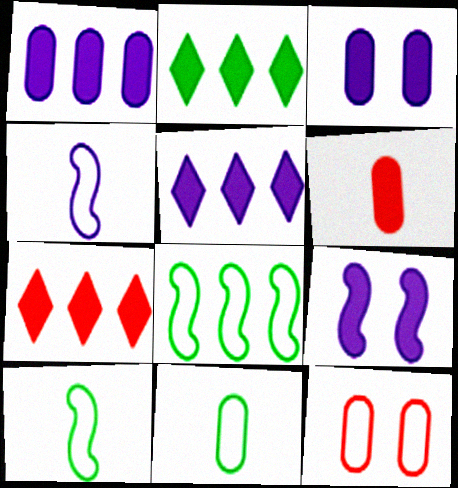[[2, 5, 7], 
[2, 6, 9]]